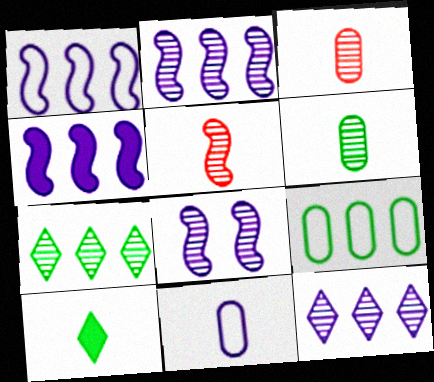[[1, 2, 4], 
[3, 7, 8], 
[5, 10, 11]]